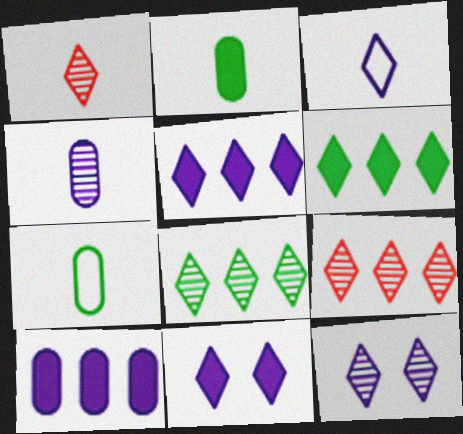[[1, 8, 12], 
[3, 5, 12]]